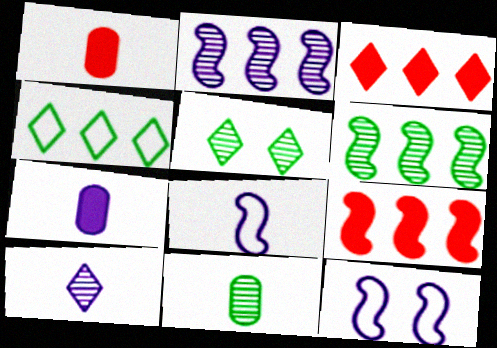[[3, 11, 12], 
[5, 6, 11], 
[7, 8, 10]]